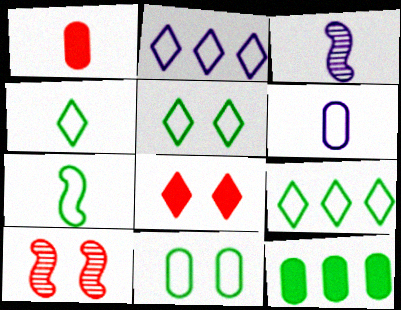[[1, 3, 4], 
[4, 5, 9], 
[7, 9, 11]]